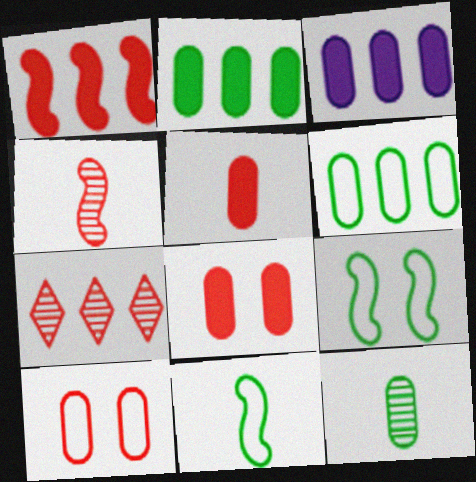[[3, 10, 12]]